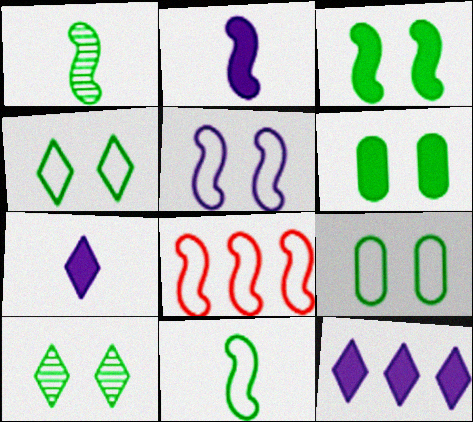[[3, 9, 10], 
[5, 8, 11]]